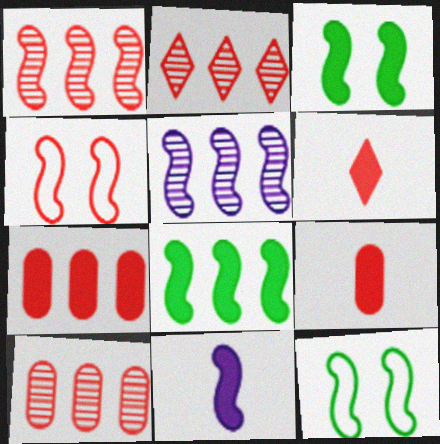[[1, 2, 10], 
[1, 11, 12], 
[2, 4, 9], 
[4, 6, 10]]